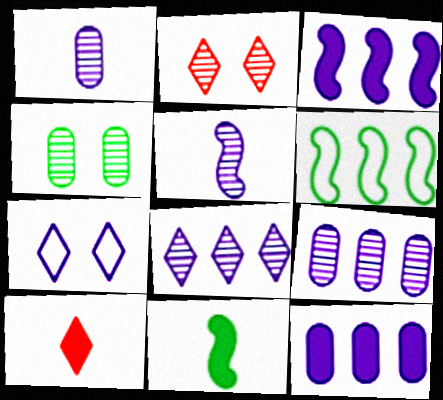[[1, 3, 7], 
[5, 7, 12]]